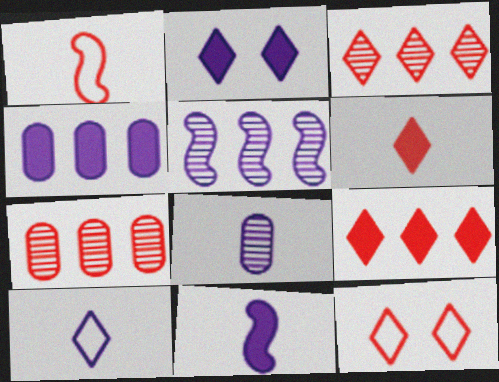[[2, 4, 11], 
[3, 6, 12], 
[8, 10, 11]]